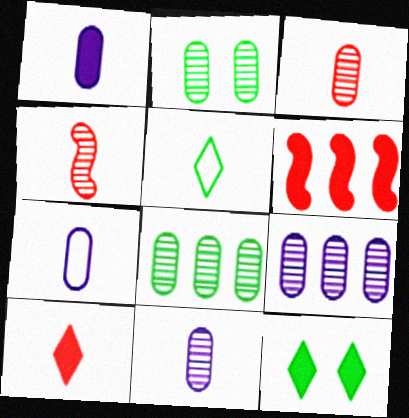[[1, 4, 5], 
[1, 6, 12], 
[1, 7, 11], 
[2, 3, 9]]